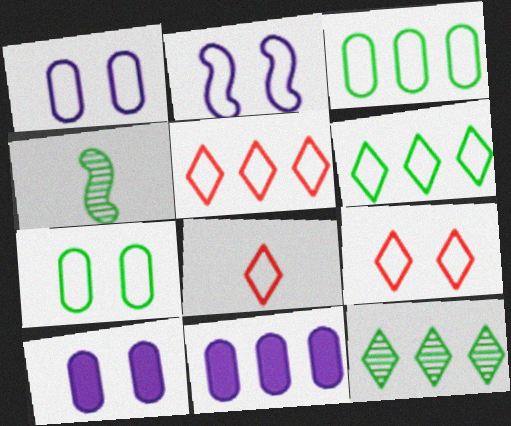[[2, 3, 8], 
[2, 7, 9], 
[4, 5, 10], 
[4, 9, 11], 
[5, 8, 9]]